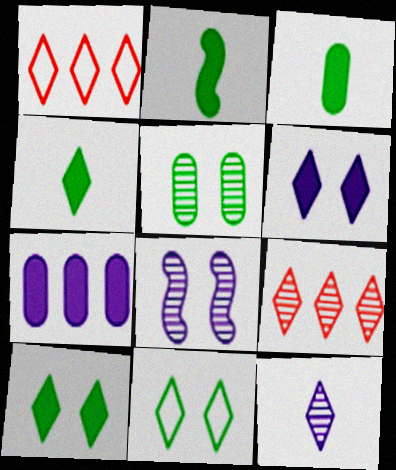[[1, 3, 8], 
[1, 10, 12], 
[2, 3, 4]]